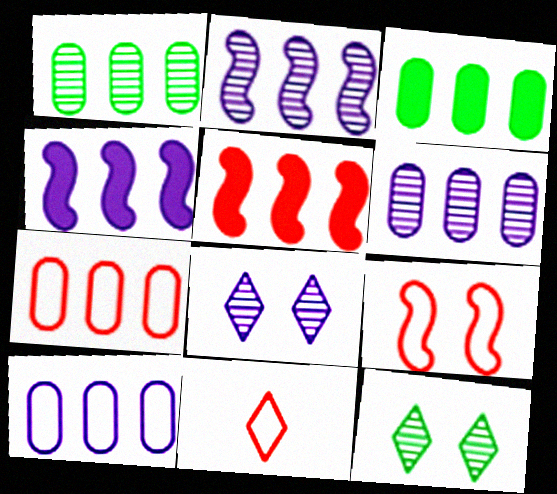[[3, 6, 7], 
[7, 9, 11]]